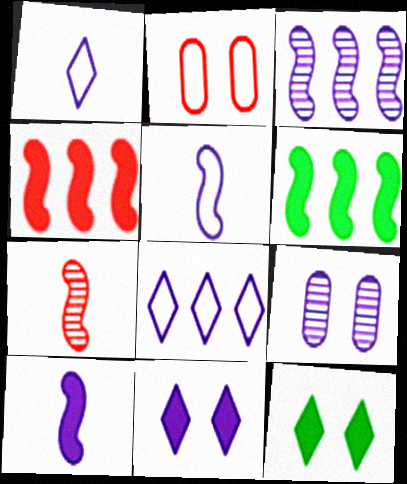[[8, 9, 10]]